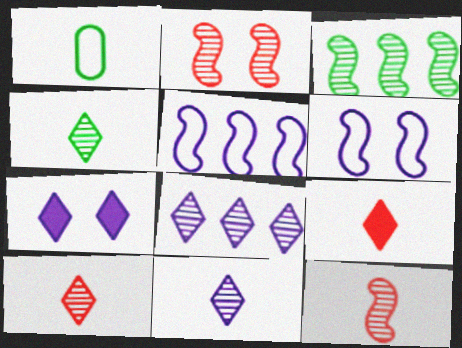[[4, 10, 11]]